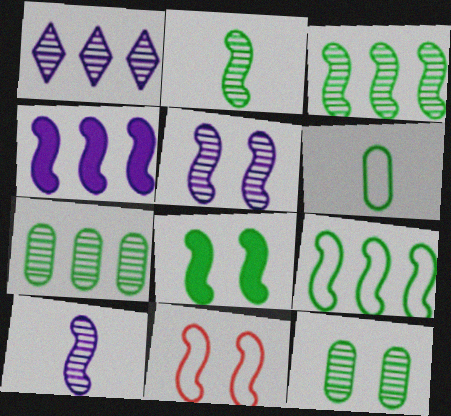[[2, 4, 11], 
[2, 8, 9], 
[5, 8, 11]]